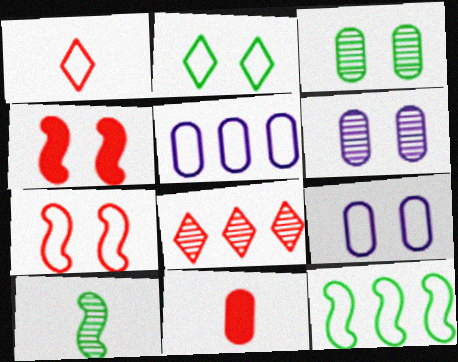[[1, 9, 12], 
[2, 4, 6], 
[2, 7, 9], 
[3, 5, 11], 
[6, 8, 10], 
[7, 8, 11]]